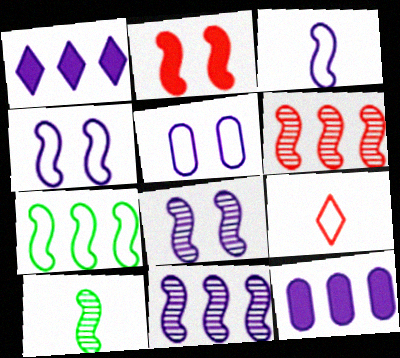[[5, 7, 9], 
[6, 8, 10]]